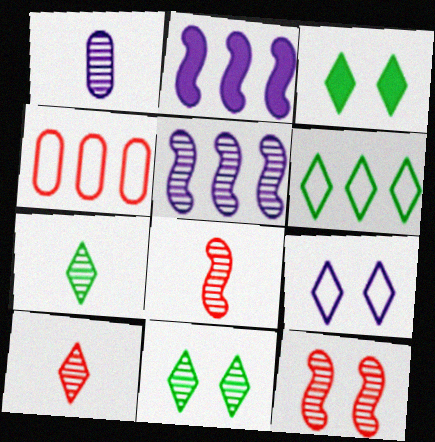[[1, 2, 9], 
[1, 7, 8], 
[3, 6, 7]]